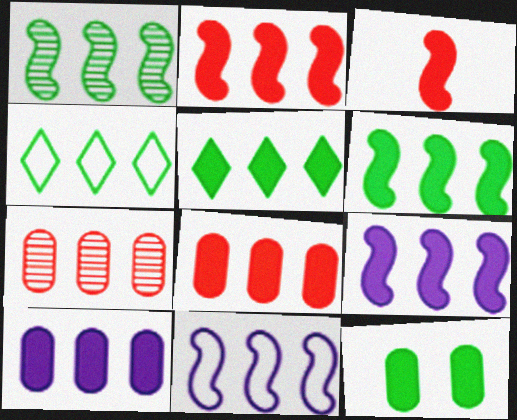[[1, 2, 11], 
[2, 5, 10], 
[2, 6, 9], 
[4, 7, 9], 
[5, 7, 11], 
[5, 8, 9]]